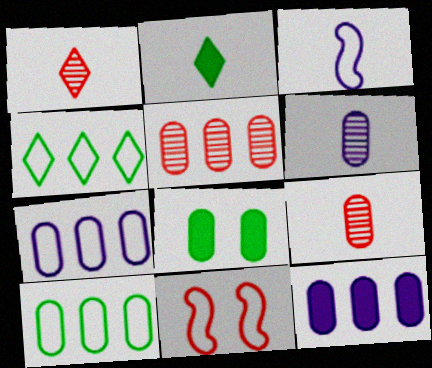[[2, 3, 9], 
[5, 10, 12], 
[7, 8, 9]]